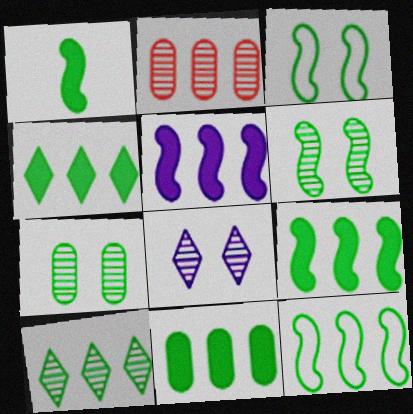[[1, 6, 12], 
[4, 9, 11], 
[10, 11, 12]]